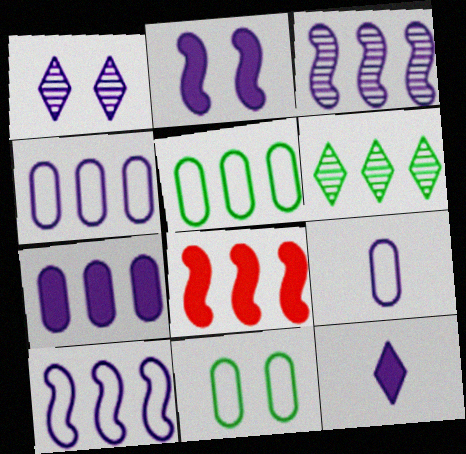[[2, 7, 12], 
[4, 6, 8]]